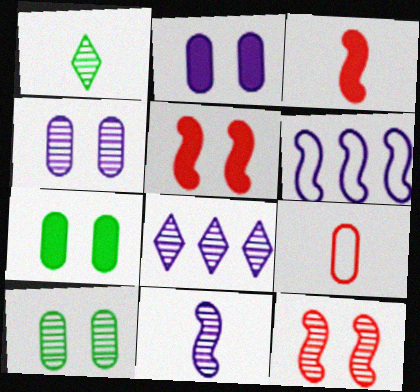[[4, 8, 11]]